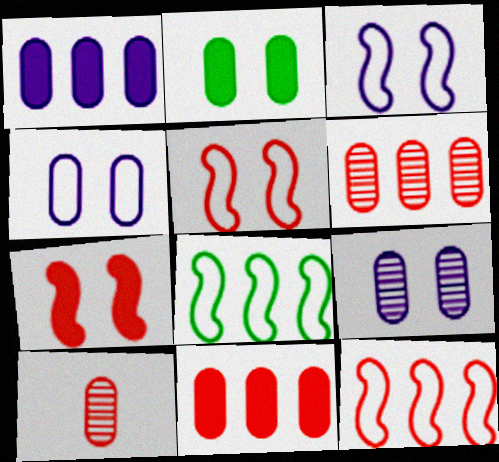[]